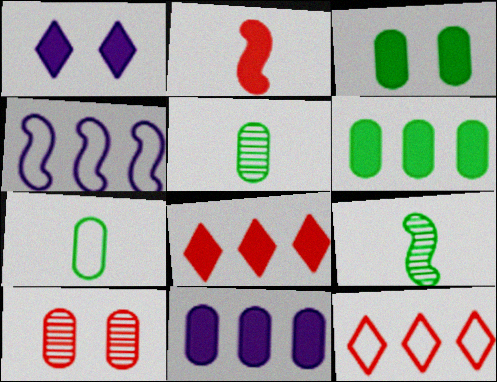[[1, 2, 6], 
[2, 10, 12], 
[7, 10, 11]]